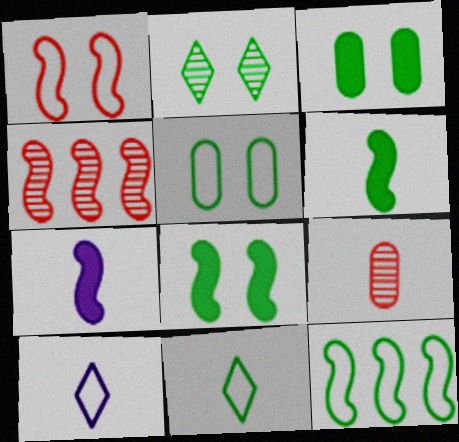[[2, 5, 8], 
[3, 4, 10], 
[5, 11, 12], 
[6, 9, 10], 
[7, 9, 11]]